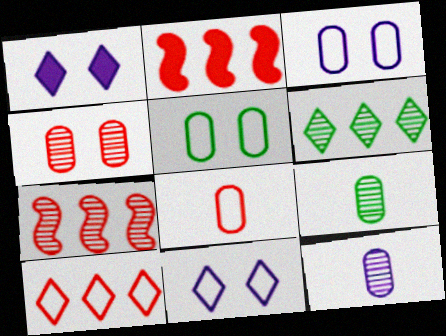[[2, 9, 11]]